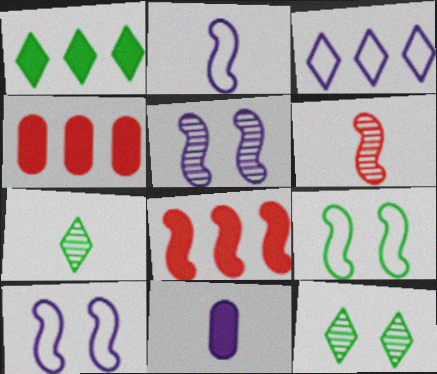[[2, 4, 12], 
[3, 5, 11], 
[4, 7, 10]]